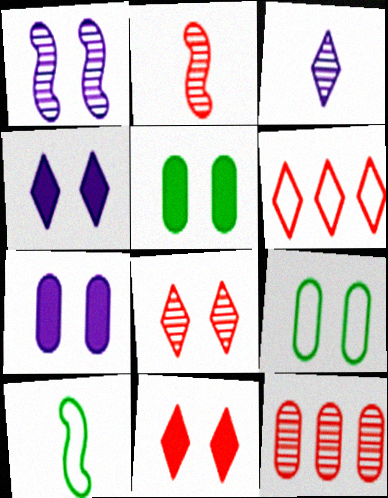[[1, 9, 11], 
[2, 8, 12], 
[4, 10, 12]]